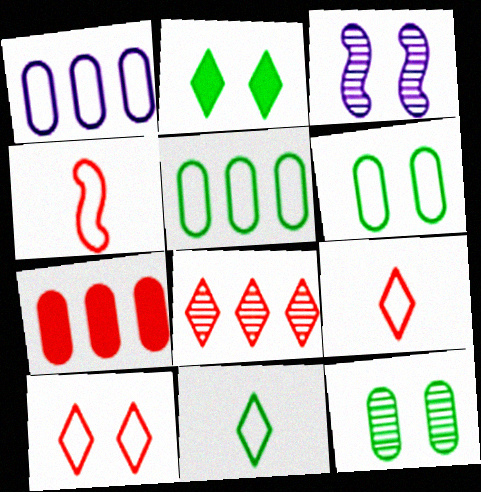[[3, 7, 11]]